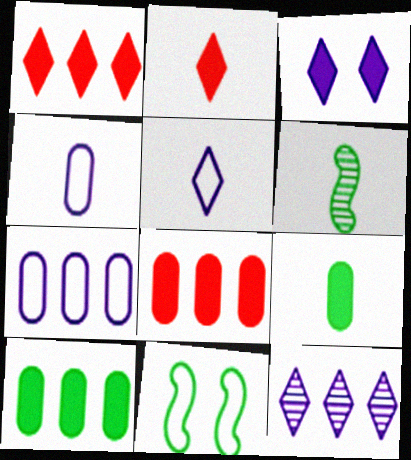[[2, 4, 6], 
[3, 5, 12]]